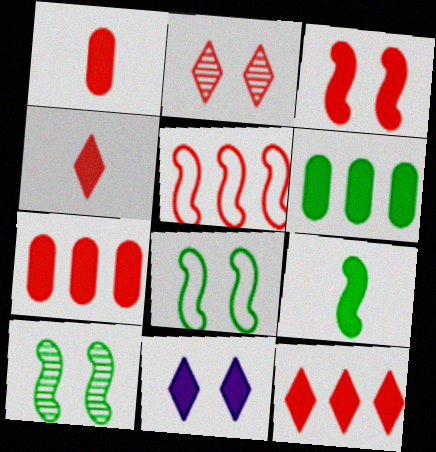[[1, 2, 5], 
[1, 3, 12], 
[3, 4, 7], 
[7, 9, 11]]